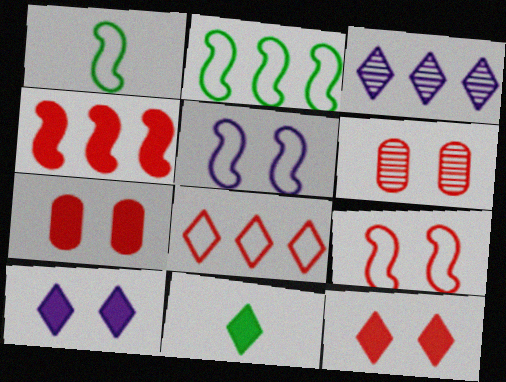[[1, 3, 7], 
[6, 9, 12]]